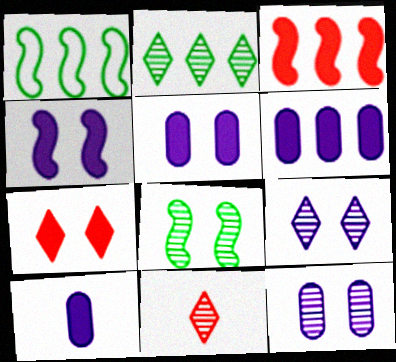[[1, 5, 11], 
[2, 9, 11], 
[5, 6, 10]]